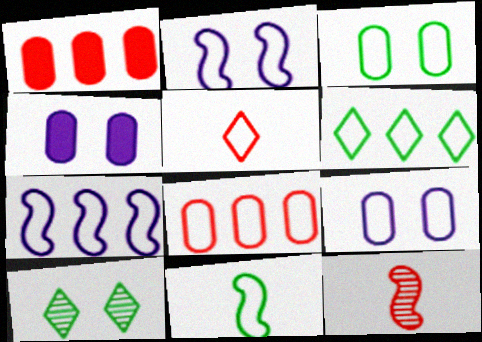[[3, 5, 7], 
[3, 6, 11], 
[4, 6, 12], 
[6, 7, 8]]